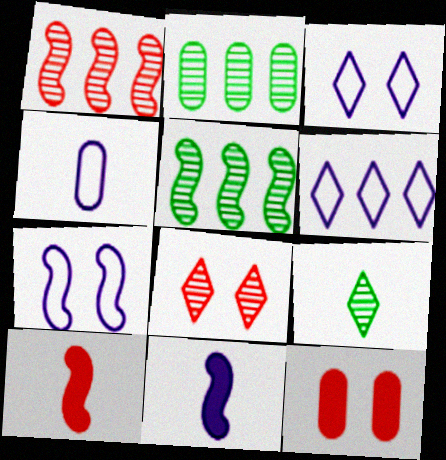[[2, 3, 10], 
[2, 4, 12], 
[4, 6, 7], 
[4, 9, 10], 
[5, 7, 10]]